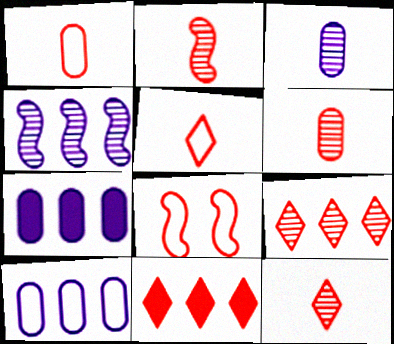[[2, 6, 12], 
[6, 8, 11]]